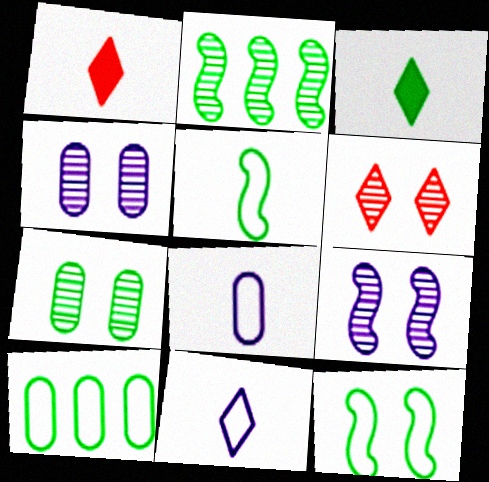[[1, 9, 10], 
[6, 7, 9]]